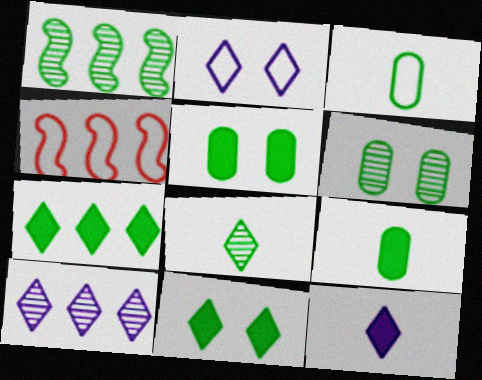[[1, 3, 11], 
[1, 6, 8], 
[2, 3, 4], 
[2, 10, 12], 
[4, 6, 12]]